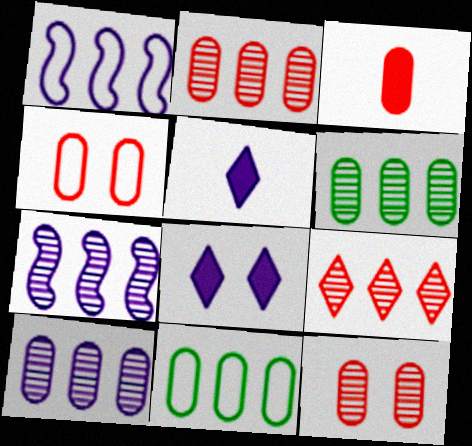[[2, 3, 4], 
[2, 6, 10], 
[6, 7, 9]]